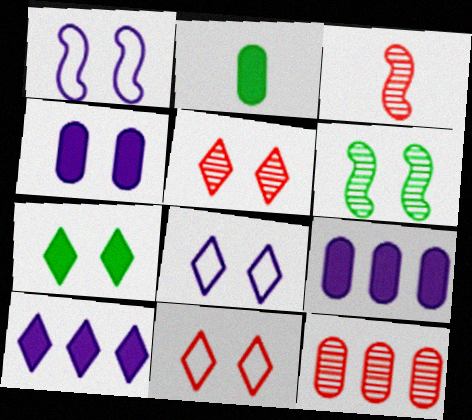[[3, 5, 12], 
[4, 6, 11], 
[5, 7, 8]]